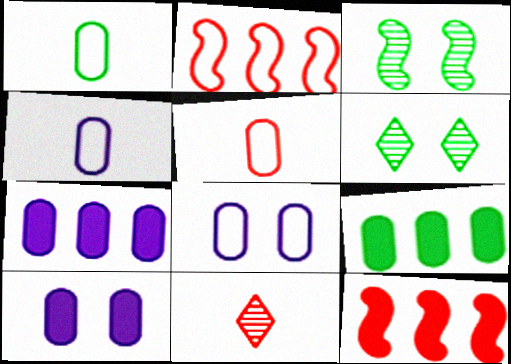[[1, 4, 5], 
[4, 6, 12]]